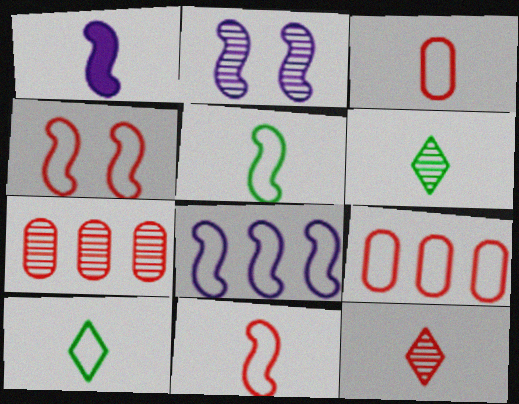[[1, 2, 8], 
[1, 3, 6], 
[2, 6, 7], 
[4, 5, 8]]